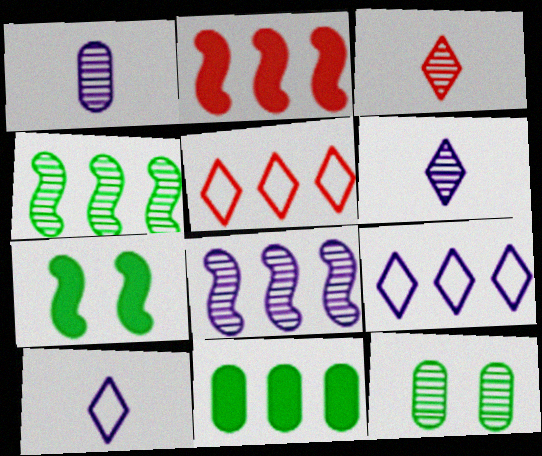[[1, 5, 7], 
[2, 10, 12], 
[3, 8, 12], 
[5, 8, 11]]